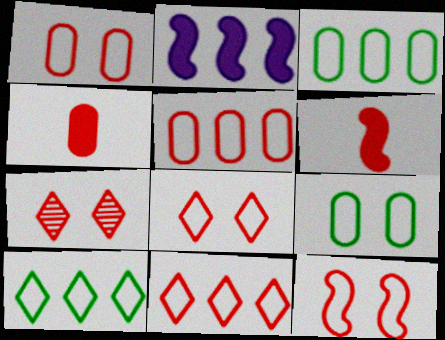[[1, 8, 12], 
[5, 6, 7]]